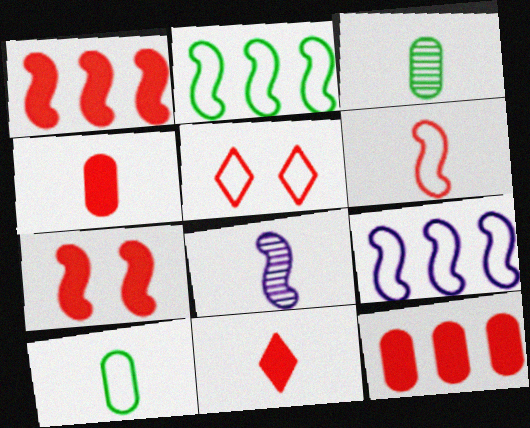[[2, 7, 8], 
[5, 9, 10], 
[7, 11, 12], 
[8, 10, 11]]